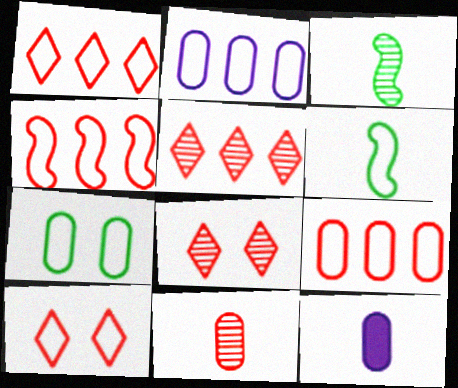[[1, 4, 9], 
[2, 6, 10]]